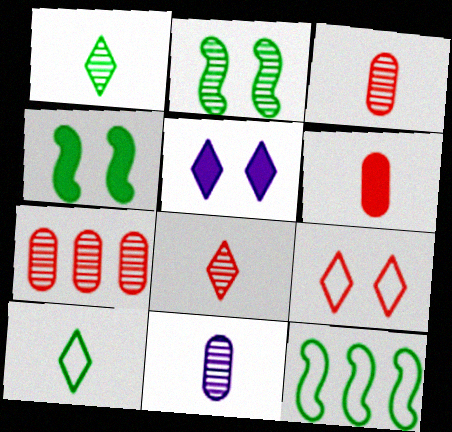[[3, 5, 12]]